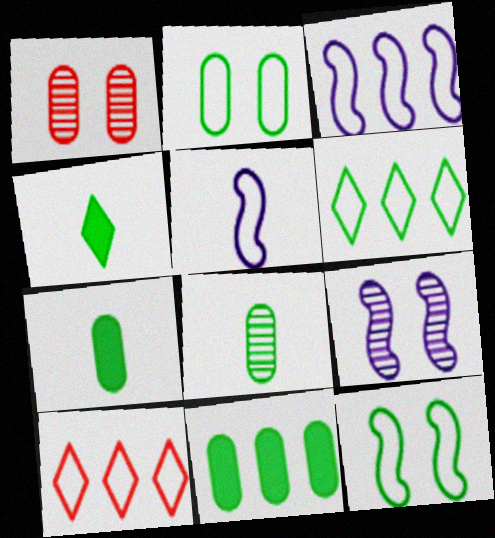[[1, 3, 4], 
[2, 5, 10], 
[2, 8, 11], 
[7, 9, 10]]